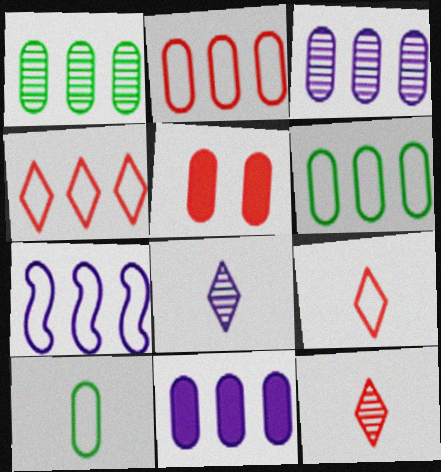[[1, 2, 11], 
[3, 5, 10], 
[4, 6, 7]]